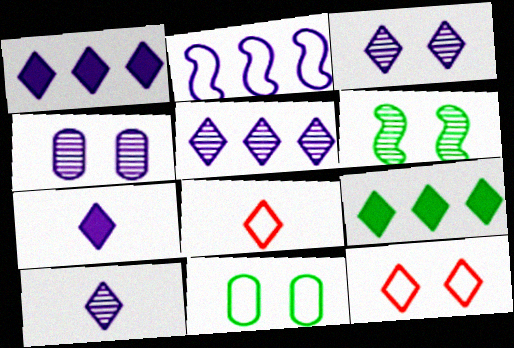[[2, 4, 7], 
[2, 8, 11], 
[3, 5, 10], 
[3, 8, 9], 
[9, 10, 12]]